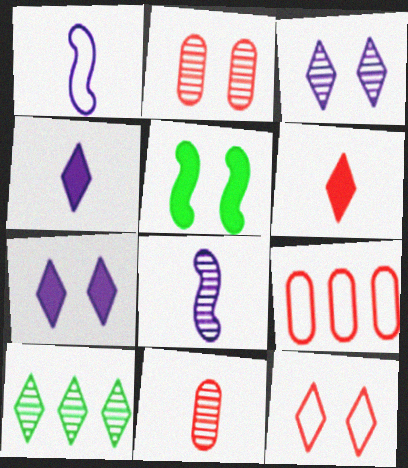[[2, 8, 10], 
[4, 10, 12]]